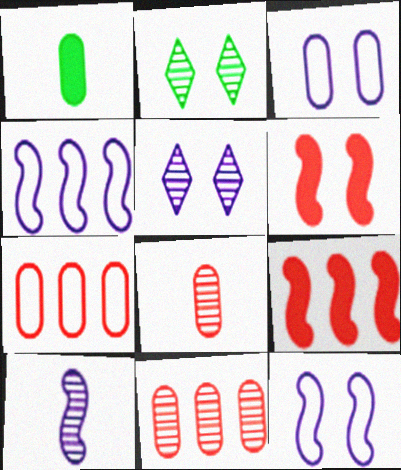[[1, 3, 11], 
[2, 3, 6], 
[2, 10, 11]]